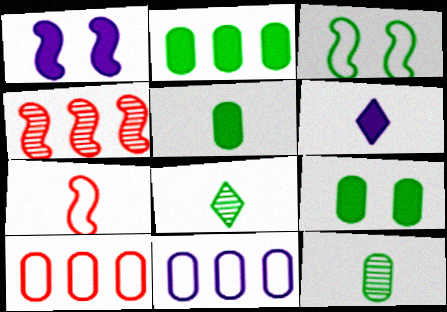[[1, 8, 10], 
[2, 3, 8], 
[2, 5, 9], 
[6, 7, 12]]